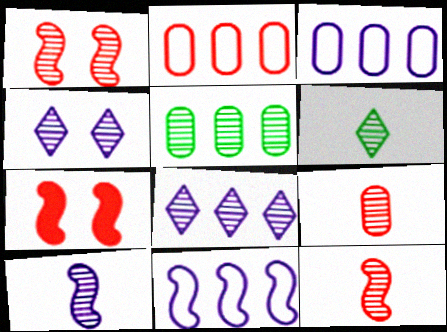[[3, 6, 7], 
[4, 5, 12], 
[6, 9, 10]]